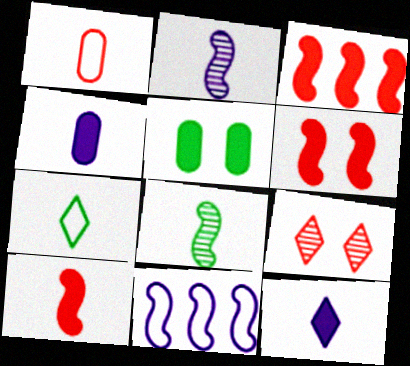[[1, 3, 9], 
[1, 8, 12], 
[3, 5, 12], 
[3, 6, 10], 
[6, 8, 11]]